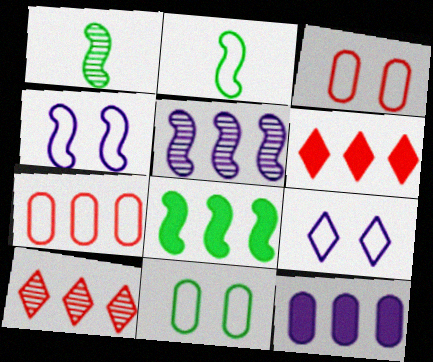[[2, 7, 9], 
[6, 8, 12]]